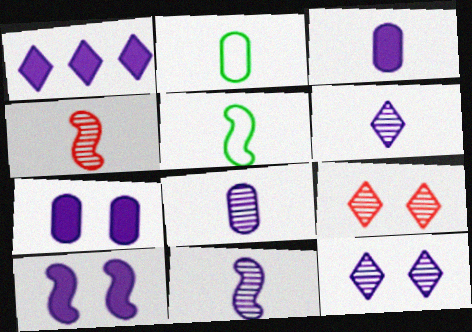[[1, 3, 10], 
[6, 8, 11]]